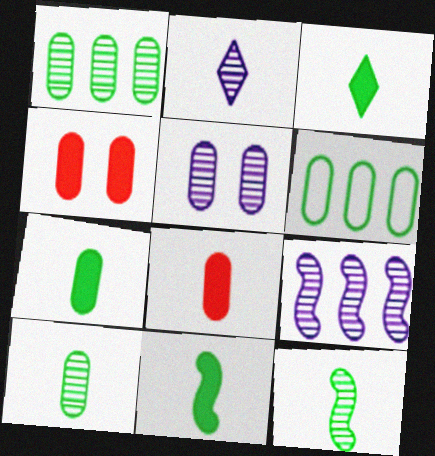[[2, 5, 9], 
[3, 7, 11], 
[5, 6, 8]]